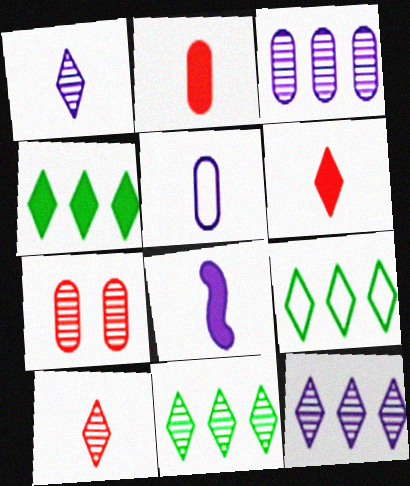[[1, 5, 8], 
[4, 9, 11], 
[7, 8, 9]]